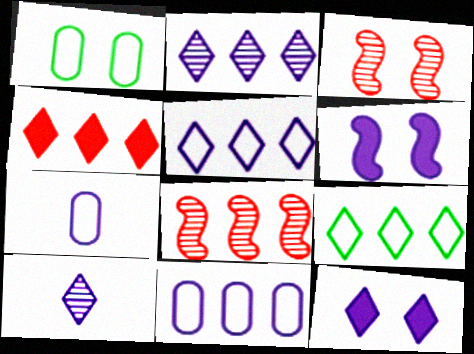[[1, 3, 12], 
[2, 4, 9], 
[2, 6, 7], 
[5, 10, 12], 
[6, 10, 11]]